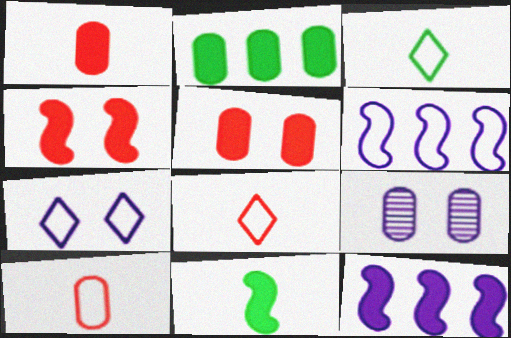[[2, 9, 10], 
[4, 11, 12]]